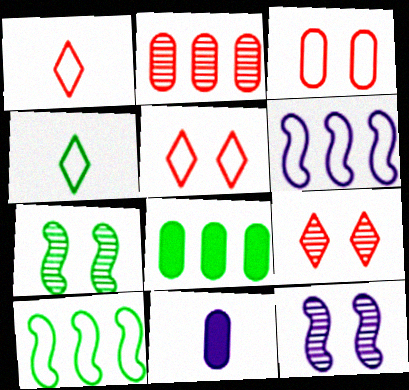[[1, 8, 12], 
[3, 4, 6], 
[4, 7, 8], 
[9, 10, 11]]